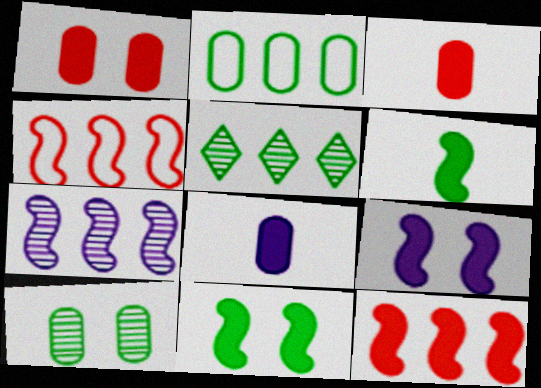[[6, 9, 12]]